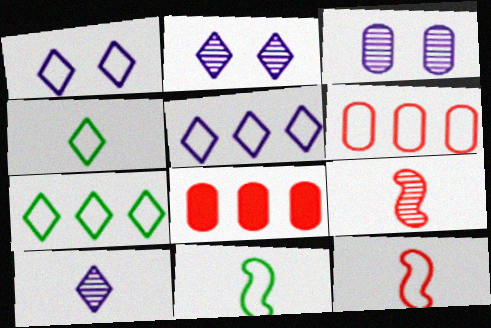[[1, 6, 11], 
[2, 8, 11]]